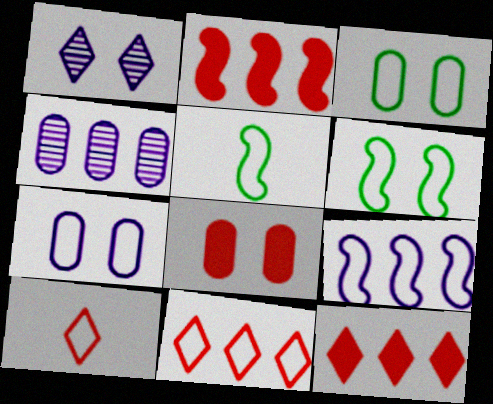[[1, 6, 8], 
[3, 9, 10], 
[5, 7, 11]]